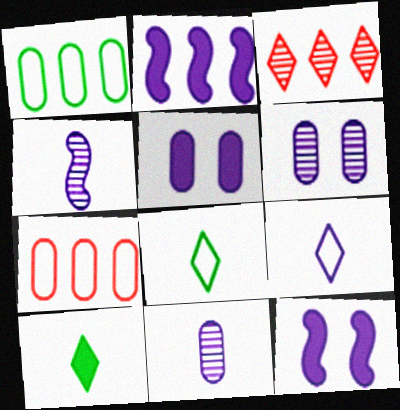[[1, 2, 3], 
[2, 6, 9]]